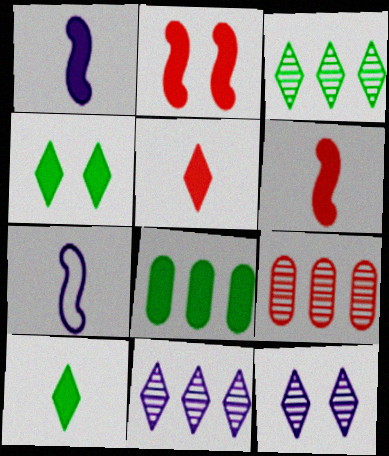[[4, 7, 9]]